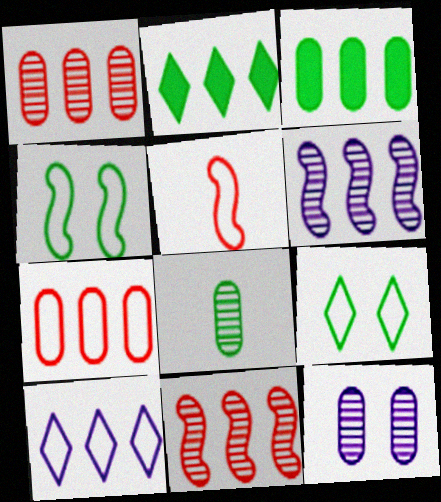[[1, 8, 12], 
[2, 4, 8], 
[2, 5, 12], 
[2, 6, 7], 
[3, 10, 11]]